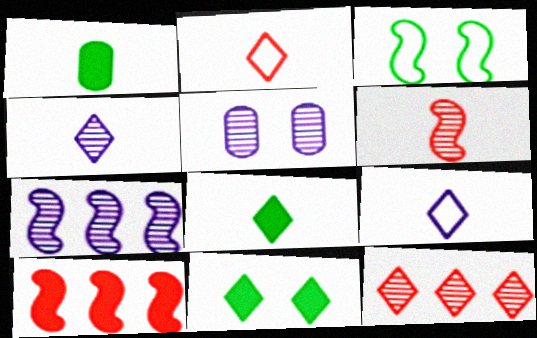[[1, 6, 9], 
[2, 4, 8], 
[4, 5, 7], 
[9, 11, 12]]